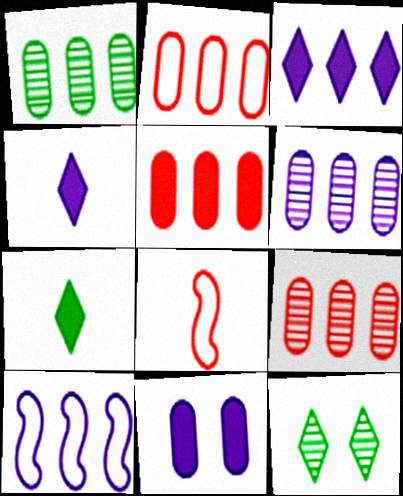[[1, 6, 9], 
[2, 5, 9], 
[3, 6, 10]]